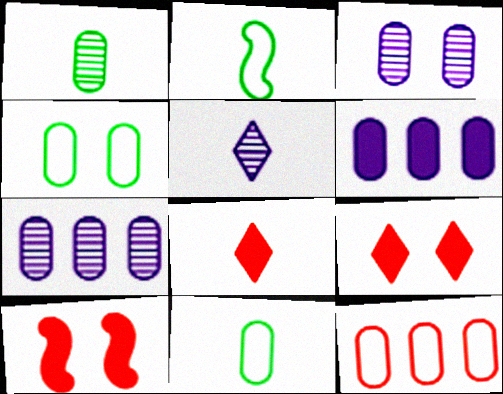[[2, 7, 9]]